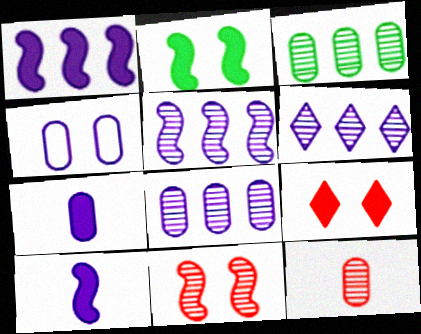[[4, 6, 10], 
[4, 7, 8], 
[5, 6, 8]]